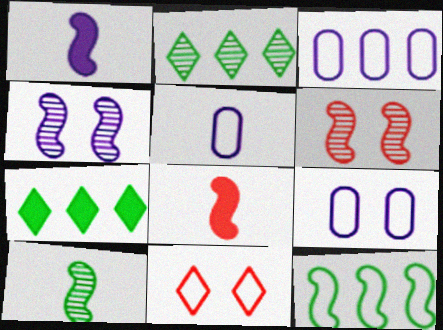[[1, 6, 12], 
[2, 8, 9], 
[3, 5, 9], 
[4, 8, 12], 
[5, 6, 7], 
[5, 11, 12]]